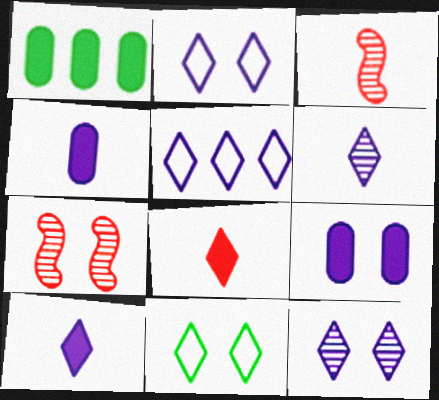[[1, 2, 3], 
[5, 10, 12], 
[7, 9, 11]]